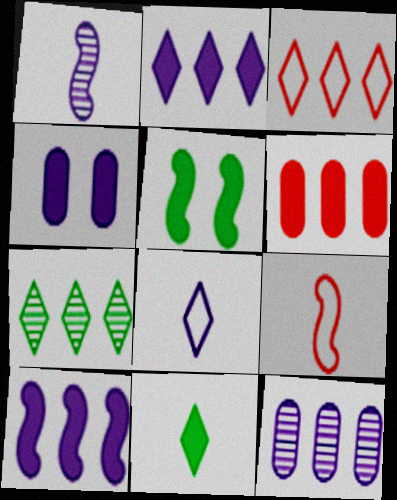[[2, 3, 7], 
[4, 7, 9]]